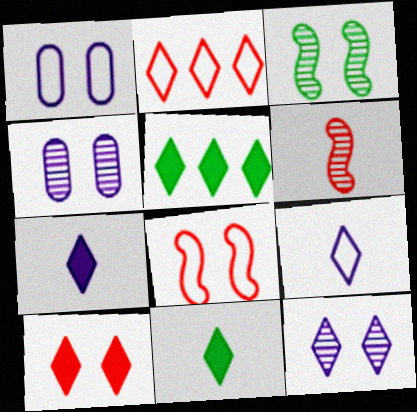[[1, 3, 10], 
[1, 5, 6], 
[2, 11, 12], 
[5, 7, 10]]